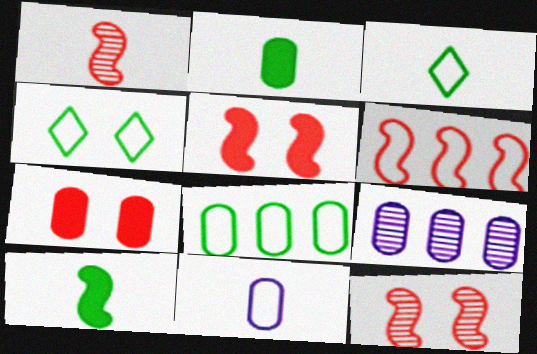[[1, 5, 6], 
[3, 5, 9], 
[4, 6, 11]]